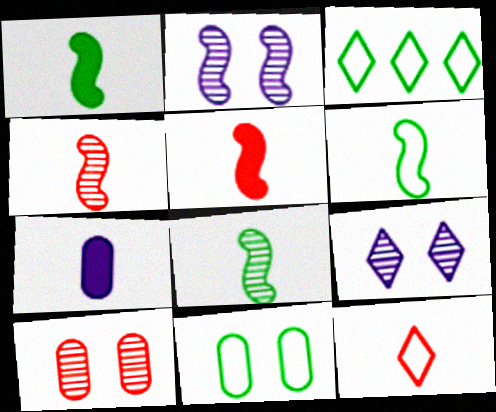[[1, 6, 8], 
[3, 6, 11], 
[7, 8, 12]]